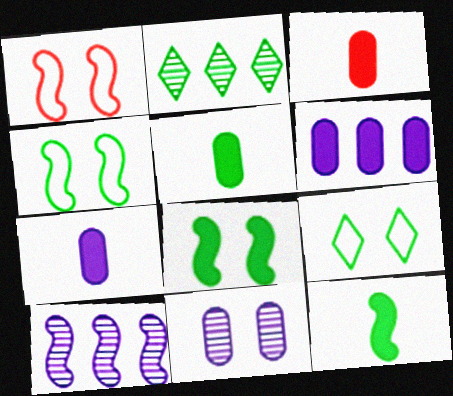[[1, 2, 7], 
[1, 10, 12], 
[2, 4, 5], 
[3, 5, 7], 
[3, 9, 10]]